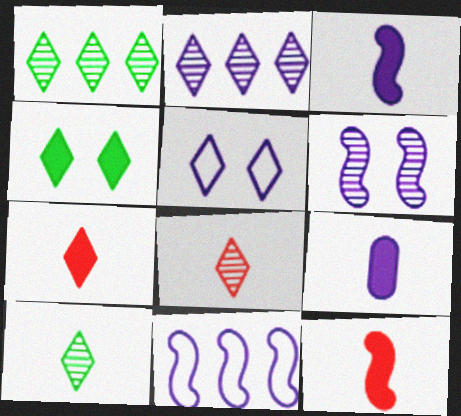[[1, 5, 7], 
[3, 6, 11]]